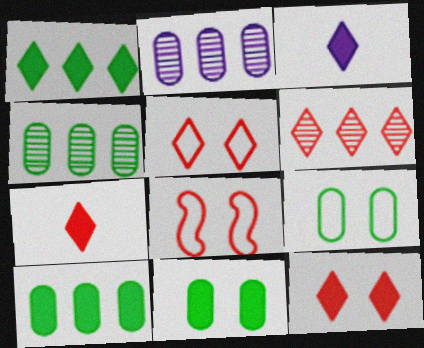[[1, 3, 12], 
[3, 4, 8], 
[5, 6, 7]]